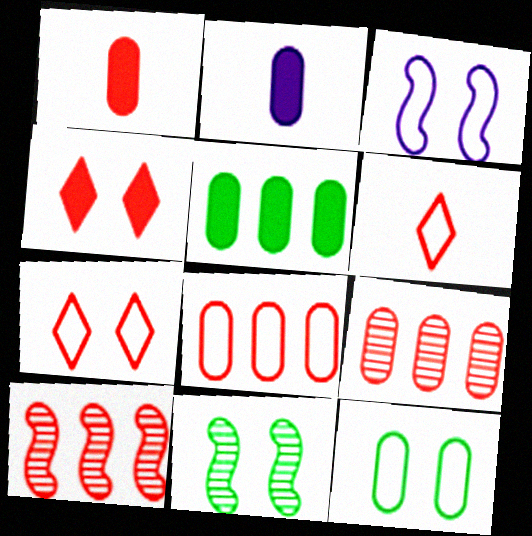[[1, 7, 10], 
[2, 9, 12], 
[3, 7, 12]]